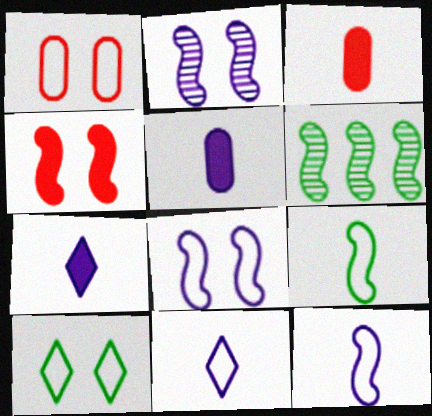[[1, 6, 7], 
[1, 8, 10], 
[4, 6, 12]]